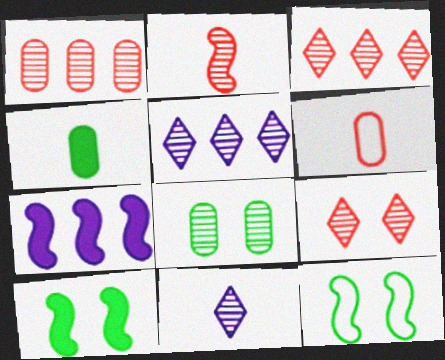[[1, 2, 9], 
[2, 5, 8], 
[2, 7, 12], 
[5, 6, 10]]